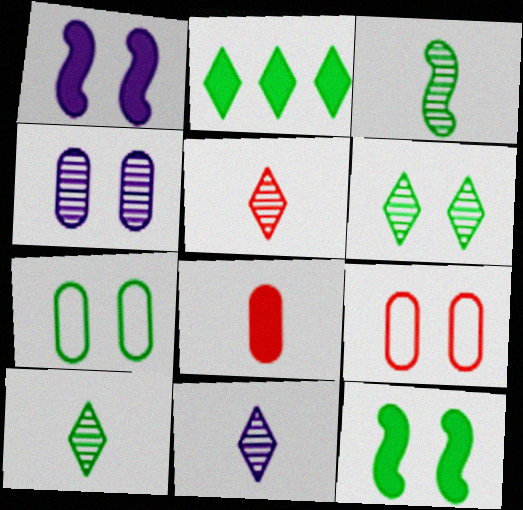[[1, 2, 8], 
[1, 6, 9], 
[2, 3, 7], 
[5, 10, 11], 
[6, 7, 12]]